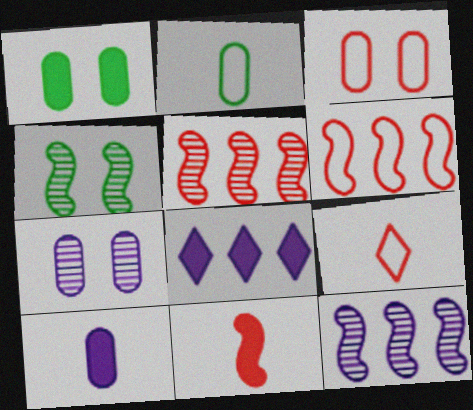[[1, 3, 7], 
[1, 8, 11], 
[1, 9, 12], 
[3, 6, 9]]